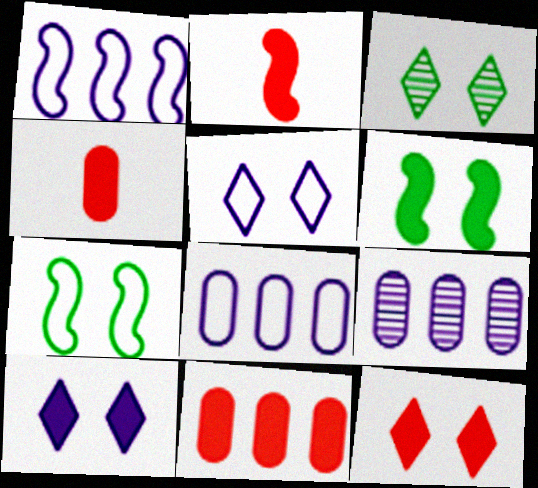[[1, 3, 4], 
[2, 3, 8], 
[2, 11, 12], 
[3, 5, 12]]